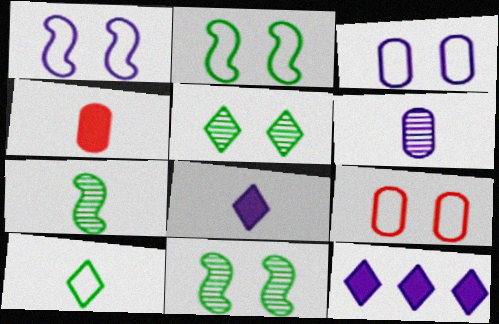[[1, 6, 12], 
[7, 9, 12]]